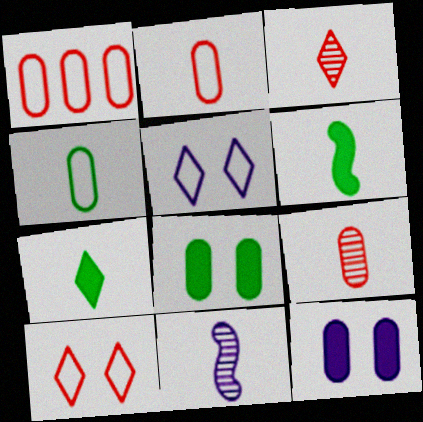[[2, 7, 11]]